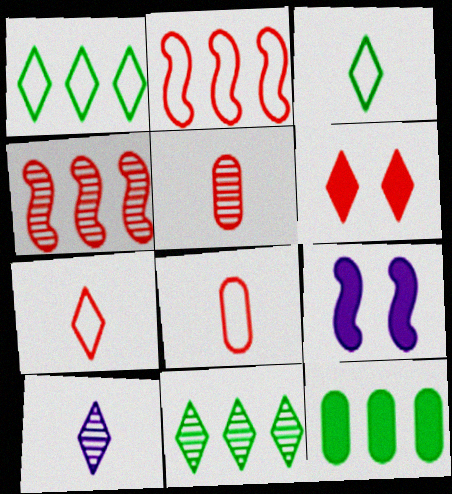[[1, 5, 9], 
[1, 6, 10], 
[2, 5, 6], 
[4, 6, 8], 
[8, 9, 11]]